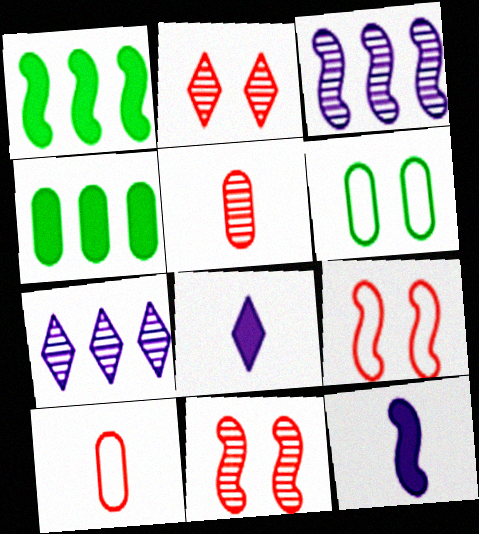[]